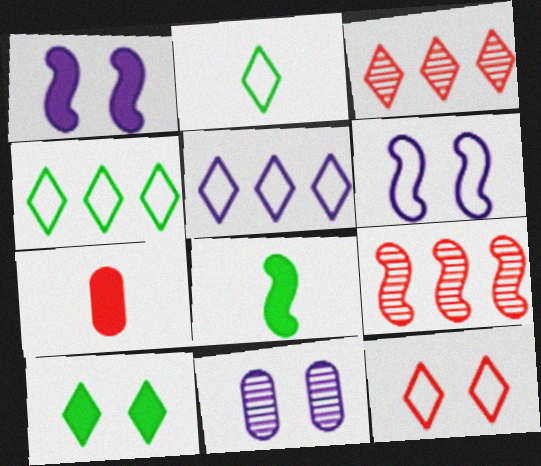[[2, 5, 12], 
[6, 8, 9], 
[7, 9, 12]]